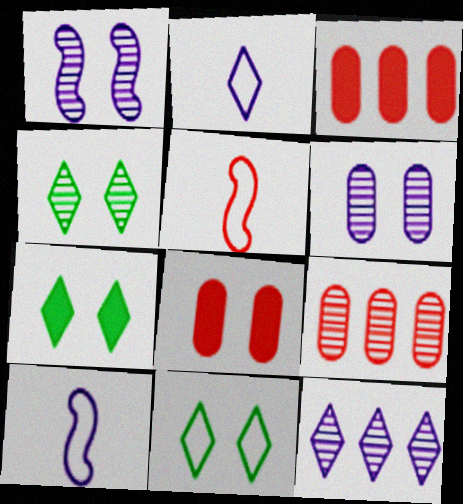[[1, 8, 11], 
[3, 4, 10], 
[4, 7, 11], 
[7, 9, 10]]